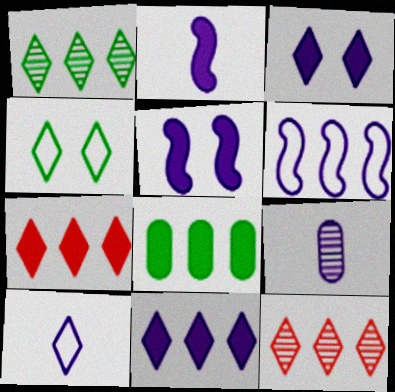[[2, 9, 10], 
[3, 6, 9], 
[6, 8, 12]]